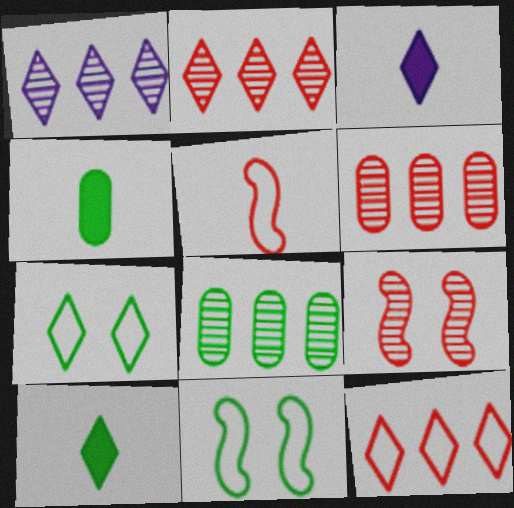[[2, 3, 7], 
[3, 6, 11], 
[8, 10, 11]]